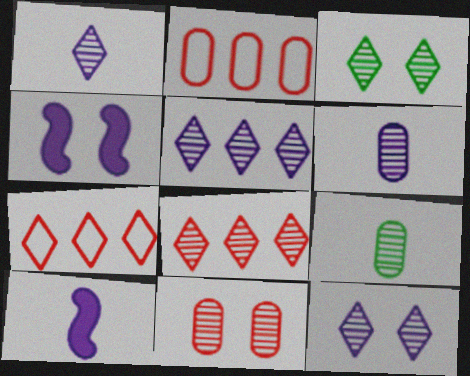[[1, 3, 8], 
[1, 5, 12], 
[2, 3, 10], 
[4, 7, 9]]